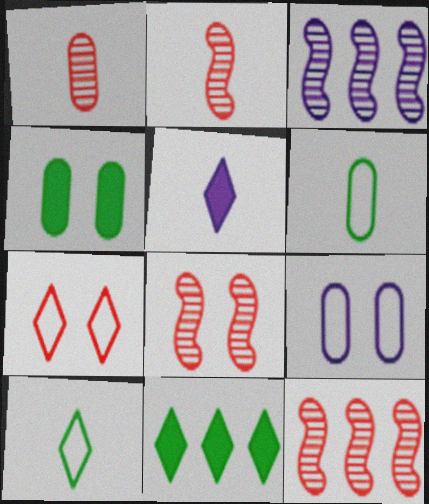[[2, 5, 6], 
[2, 8, 12], 
[2, 9, 11], 
[3, 5, 9]]